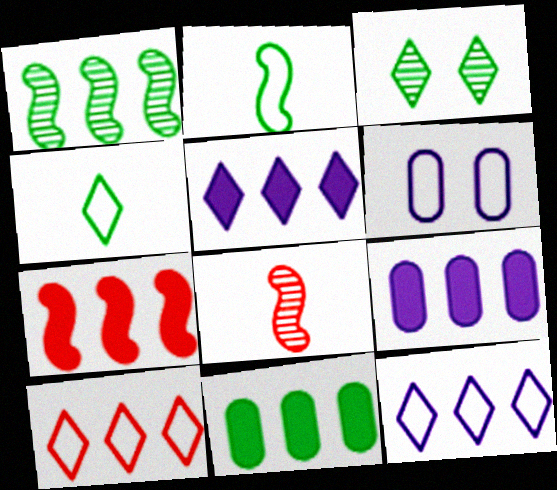[[1, 9, 10], 
[2, 3, 11], 
[2, 6, 10], 
[5, 7, 11]]